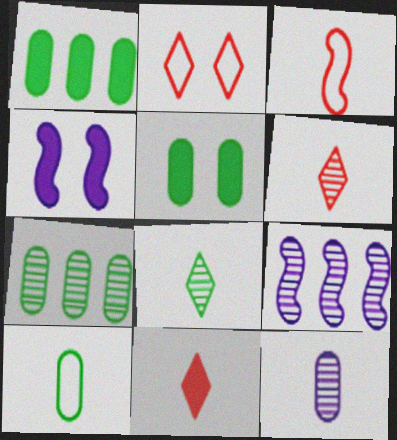[[1, 4, 11], 
[5, 7, 10]]